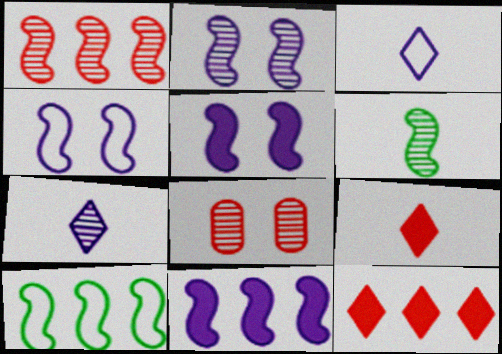[[1, 2, 6], 
[1, 10, 11], 
[2, 4, 5]]